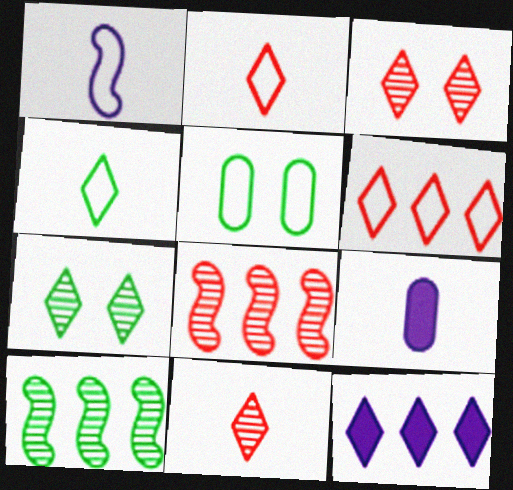[[1, 5, 6], 
[2, 7, 12], 
[3, 4, 12]]